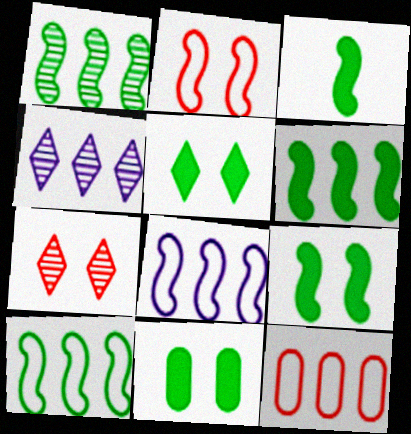[[1, 6, 10], 
[3, 6, 9], 
[4, 6, 12], 
[5, 9, 11]]